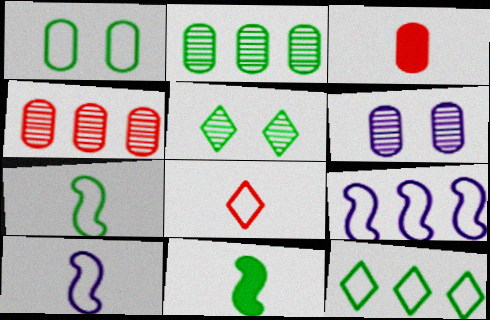[[1, 7, 12], 
[1, 8, 9], 
[3, 5, 9]]